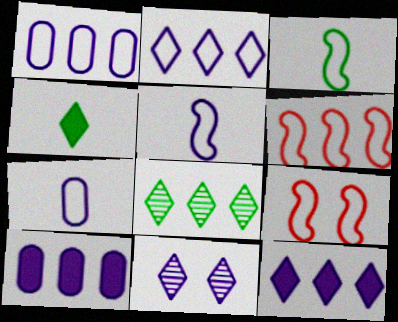[[5, 10, 11], 
[6, 8, 10]]